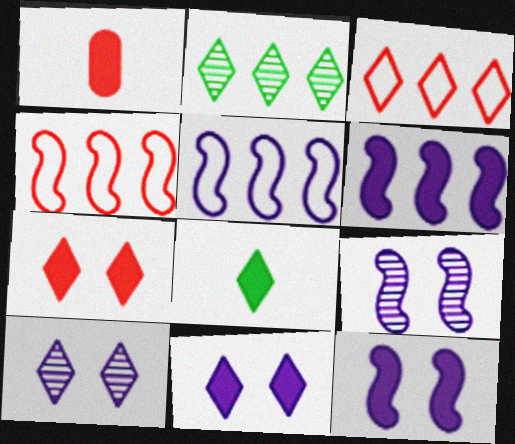[[3, 8, 10]]